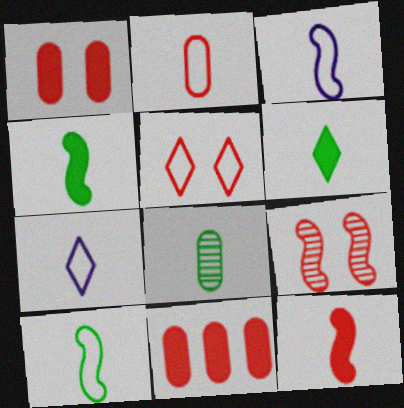[[1, 5, 9], 
[2, 7, 10], 
[6, 8, 10], 
[7, 8, 12]]